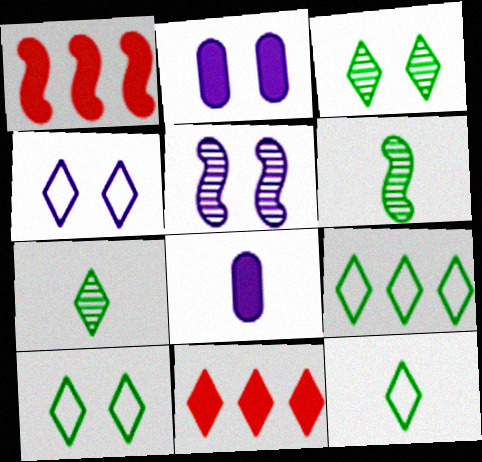[[2, 4, 5], 
[4, 7, 11], 
[9, 10, 12]]